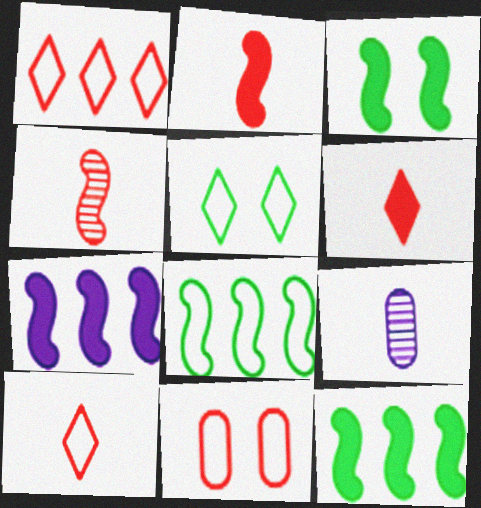[[1, 3, 9], 
[2, 3, 7]]